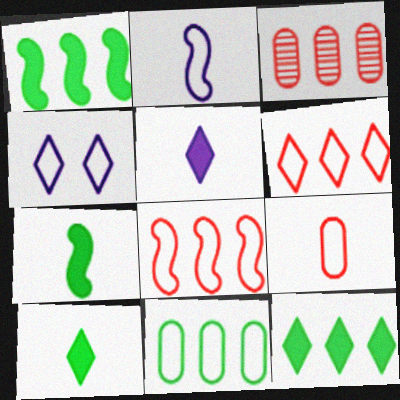[[3, 4, 7]]